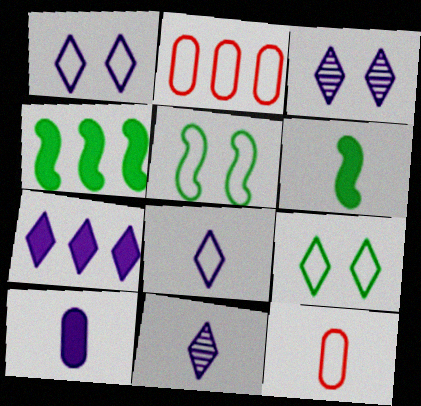[[1, 7, 11], 
[2, 3, 6], 
[2, 5, 8], 
[3, 4, 12], 
[3, 7, 8], 
[6, 11, 12]]